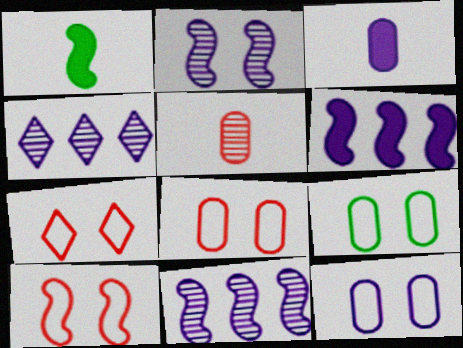[[1, 4, 8], 
[1, 10, 11], 
[7, 8, 10], 
[8, 9, 12]]